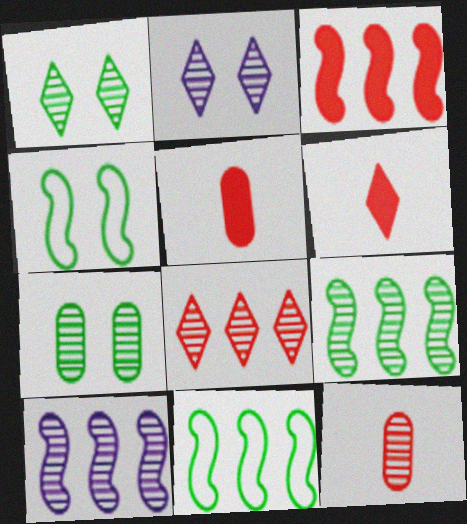[[1, 10, 12], 
[2, 5, 11], 
[2, 9, 12], 
[3, 10, 11]]